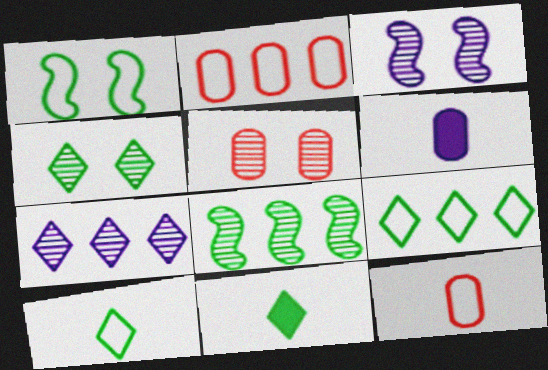[[2, 3, 11], 
[3, 4, 5], 
[4, 9, 11]]